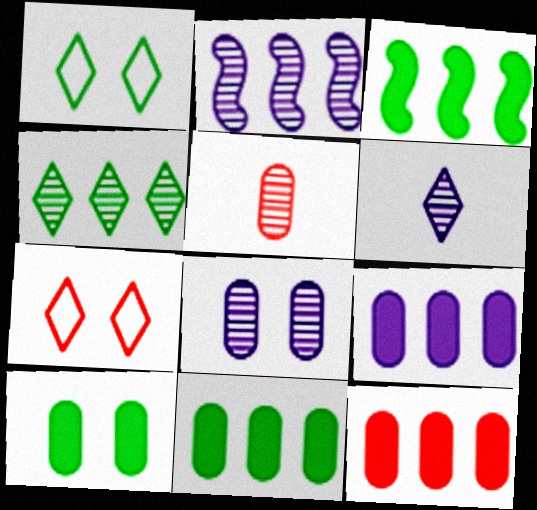[[2, 6, 8], 
[9, 11, 12]]